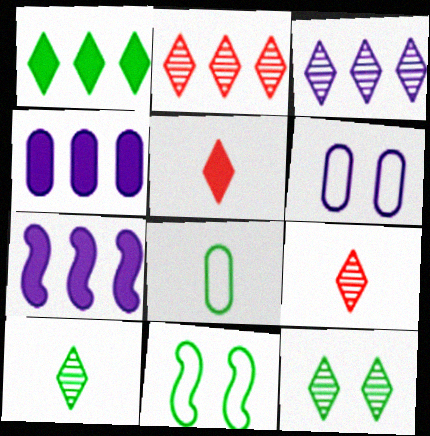[[3, 9, 12], 
[4, 9, 11]]